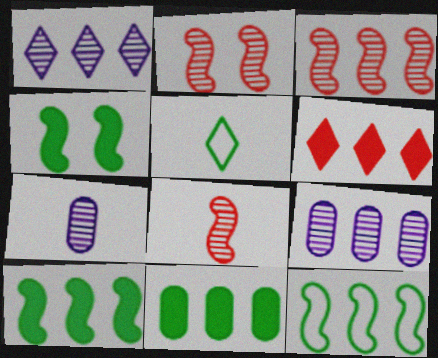[[2, 3, 8], 
[6, 9, 12]]